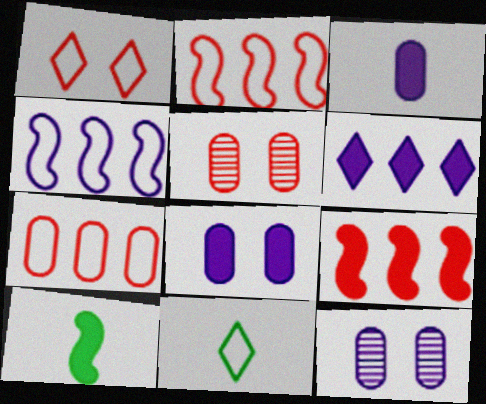[[9, 11, 12]]